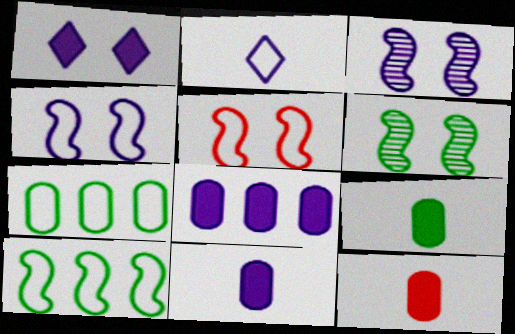[[2, 3, 8], 
[2, 5, 7], 
[9, 11, 12]]